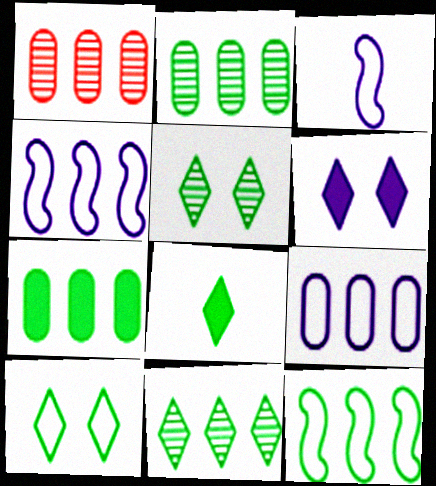[[1, 7, 9], 
[7, 11, 12], 
[8, 10, 11]]